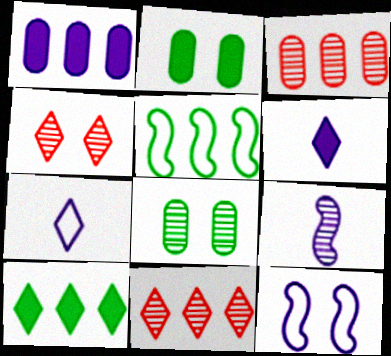[[1, 5, 11], 
[2, 4, 12], 
[4, 7, 10], 
[8, 9, 11]]